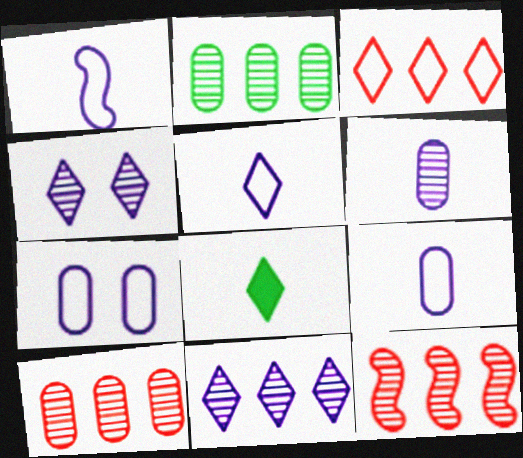[[1, 5, 9], 
[2, 11, 12], 
[3, 4, 8], 
[7, 8, 12]]